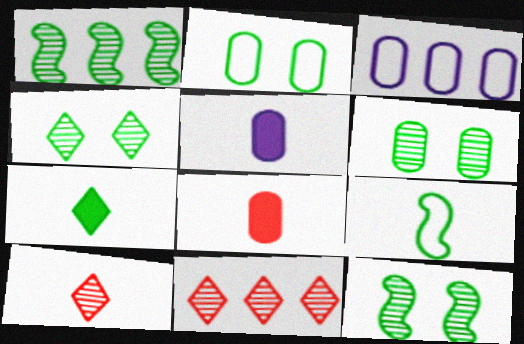[[1, 2, 7], 
[3, 6, 8], 
[4, 6, 12], 
[5, 9, 10]]